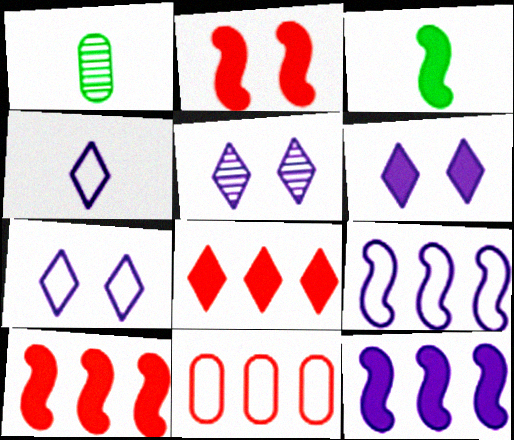[[1, 7, 10], 
[2, 3, 12], 
[3, 5, 11], 
[5, 6, 7]]